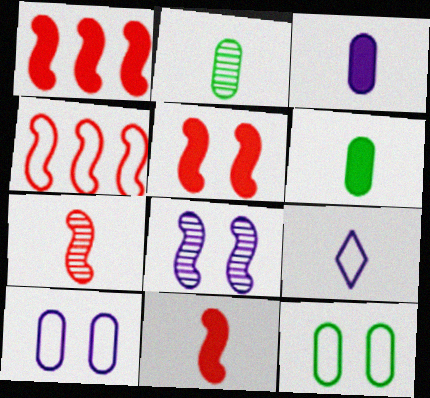[[1, 5, 11], 
[2, 9, 11], 
[4, 5, 7], 
[4, 9, 12], 
[6, 7, 9]]